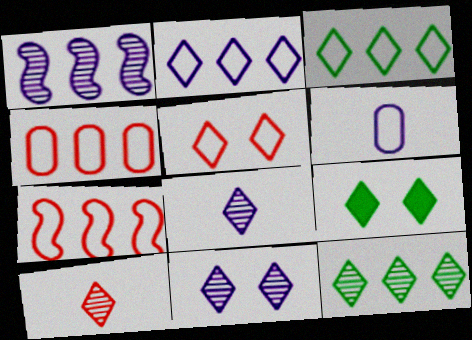[[2, 9, 10], 
[5, 9, 11], 
[10, 11, 12]]